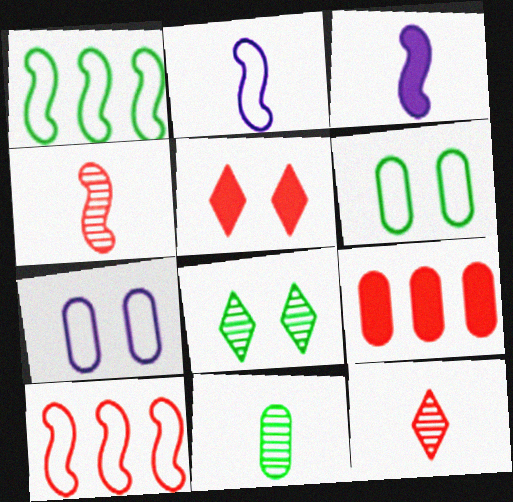[[2, 8, 9], 
[7, 9, 11]]